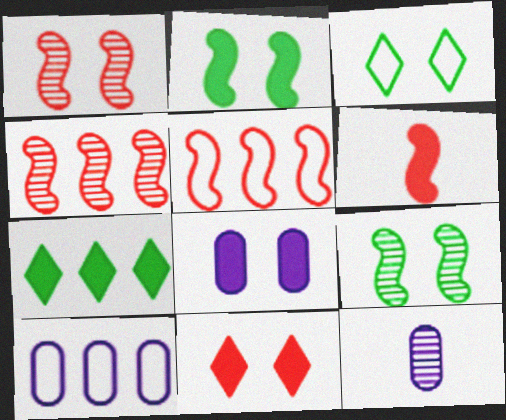[[1, 3, 8], 
[1, 5, 6], 
[2, 8, 11], 
[4, 7, 10], 
[6, 7, 8], 
[8, 10, 12]]